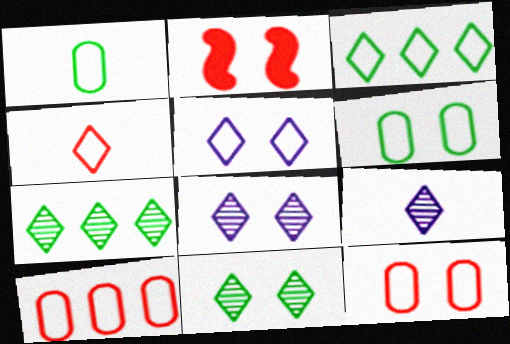[[2, 6, 8], 
[3, 4, 5]]